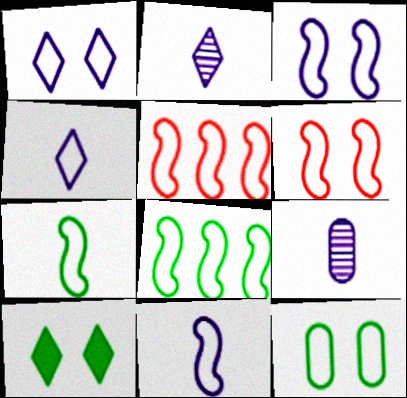[[1, 6, 12], 
[3, 5, 7], 
[4, 5, 12], 
[5, 9, 10], 
[6, 8, 11]]